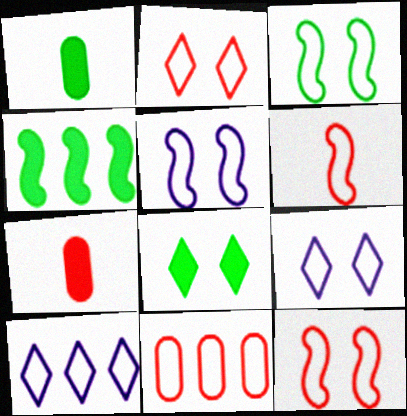[[1, 4, 8], 
[2, 6, 11], 
[3, 5, 12]]